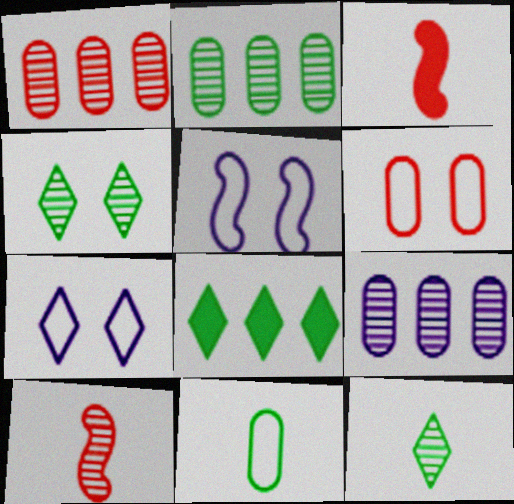[[1, 2, 9], 
[2, 3, 7], 
[4, 9, 10]]